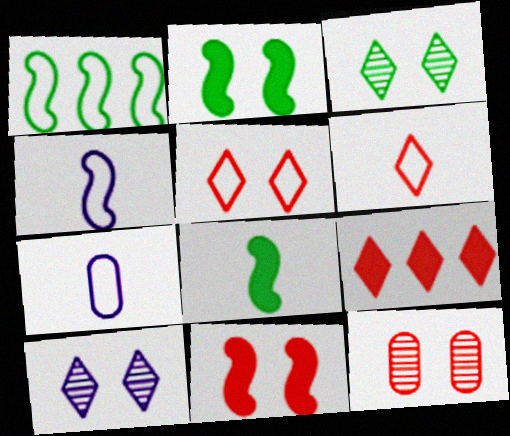[[1, 5, 7], 
[5, 11, 12]]